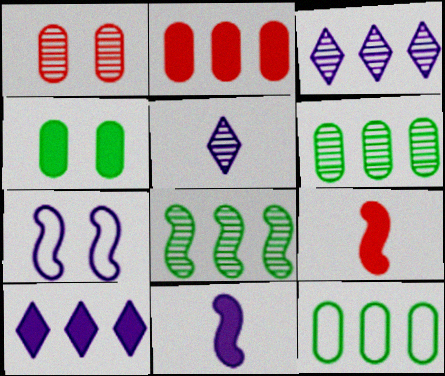[[1, 5, 8], 
[4, 9, 10], 
[7, 8, 9]]